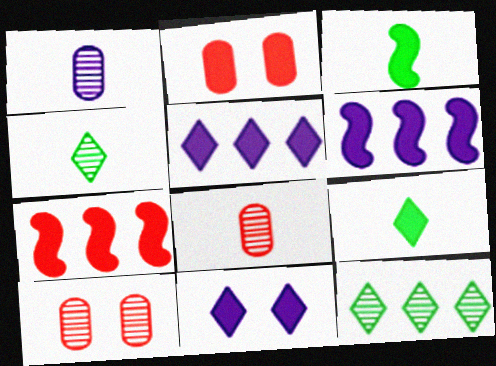[[2, 3, 5], 
[2, 6, 9]]